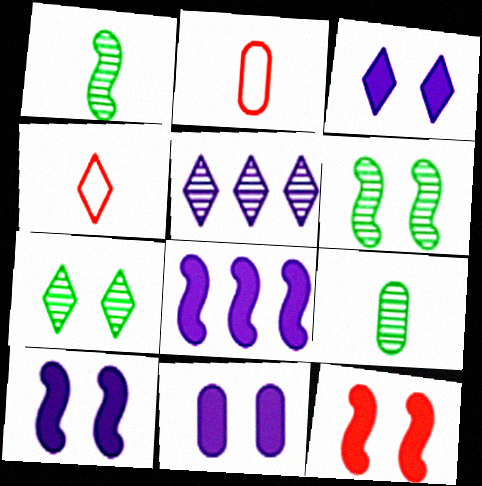[[2, 7, 8], 
[3, 10, 11]]